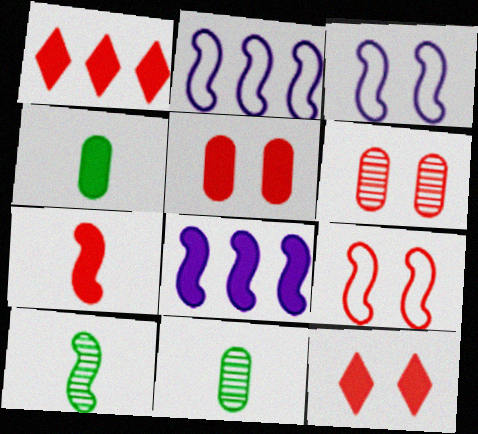[[1, 3, 11], 
[1, 5, 7], 
[2, 11, 12], 
[4, 8, 12], 
[6, 9, 12], 
[8, 9, 10]]